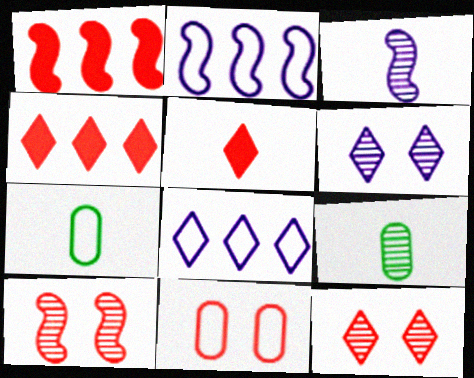[[1, 6, 7], 
[3, 5, 7]]